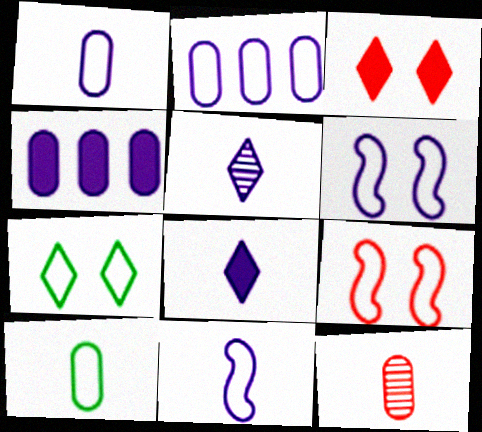[[4, 5, 6]]